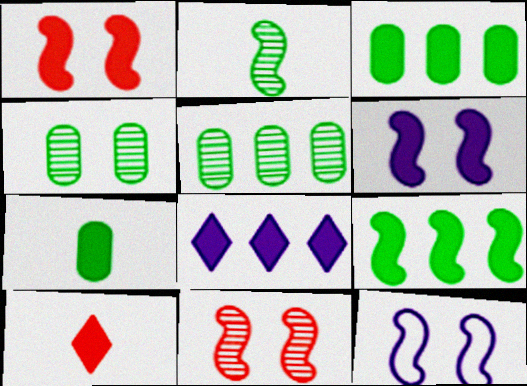[[1, 7, 8], 
[3, 6, 10], 
[5, 10, 12]]